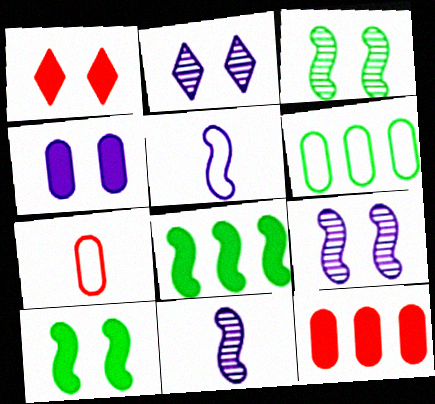[[1, 4, 10], 
[1, 6, 11], 
[2, 7, 8]]